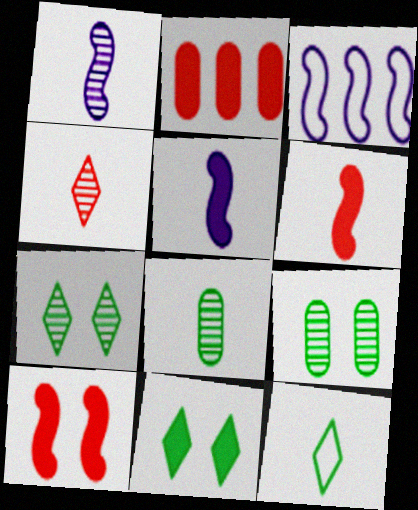[[1, 4, 8], 
[2, 5, 11]]